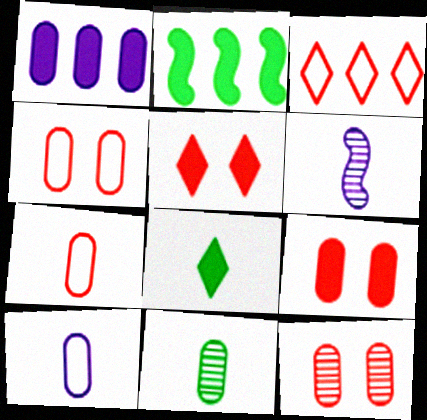[[1, 4, 11], 
[4, 9, 12], 
[6, 7, 8]]